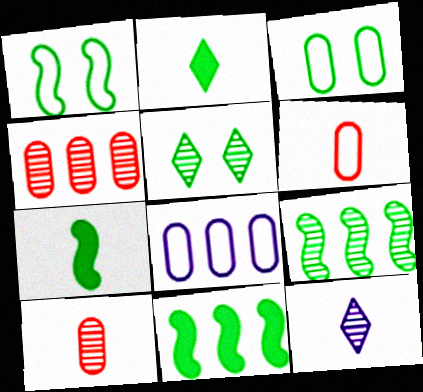[[1, 7, 9], 
[2, 3, 9], 
[3, 6, 8], 
[6, 7, 12]]